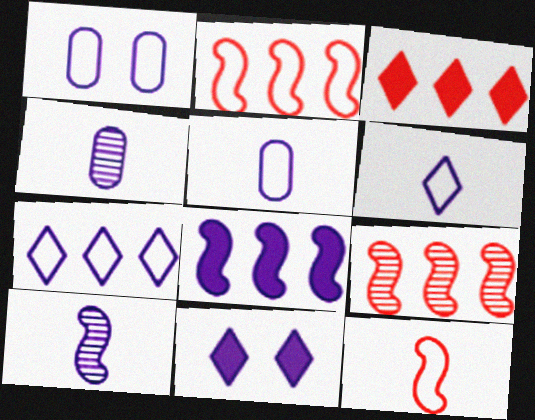[]